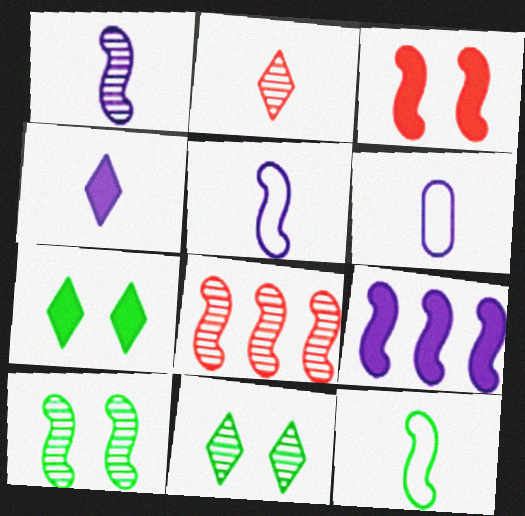[[1, 4, 6], 
[1, 8, 10], 
[6, 7, 8]]